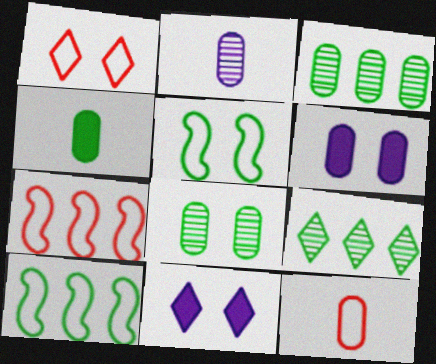[[1, 7, 12], 
[2, 4, 12], 
[3, 6, 12], 
[4, 5, 9]]